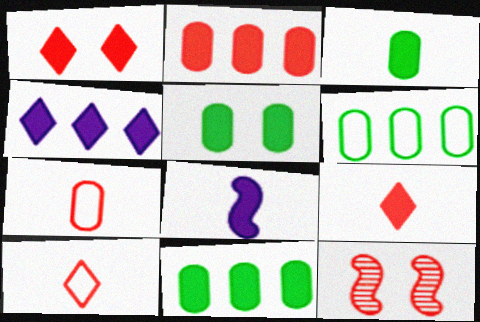[[1, 8, 11], 
[2, 10, 12], 
[3, 5, 11], 
[3, 8, 9]]